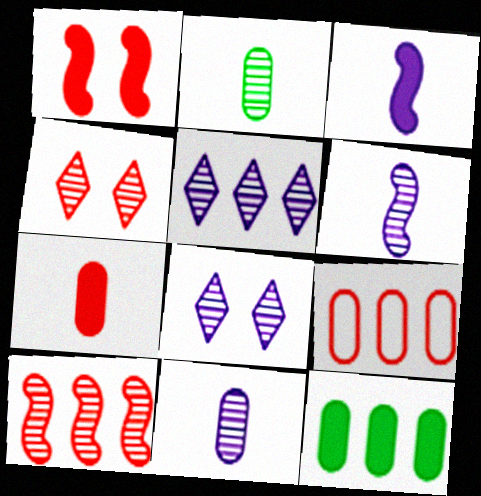[[2, 8, 10]]